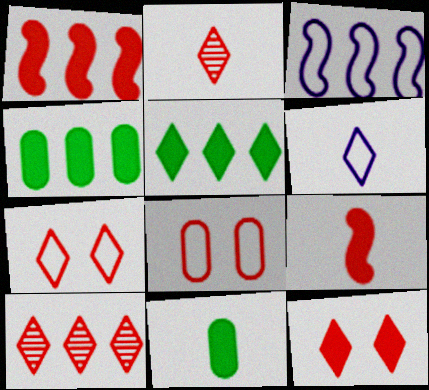[[1, 2, 8], 
[3, 4, 10], 
[8, 9, 10]]